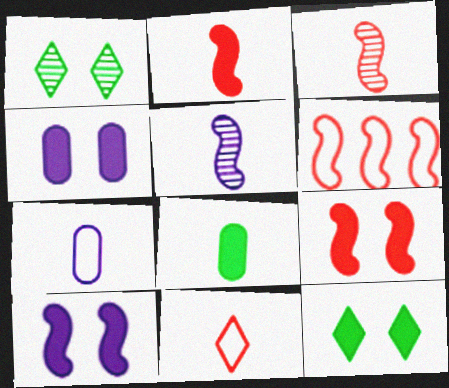[[3, 6, 9], 
[4, 9, 12], 
[5, 8, 11]]